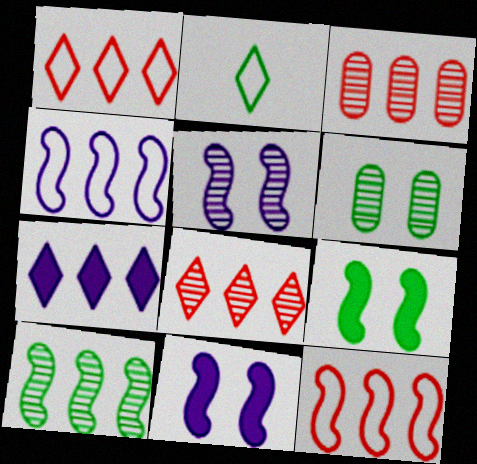[[2, 3, 11]]